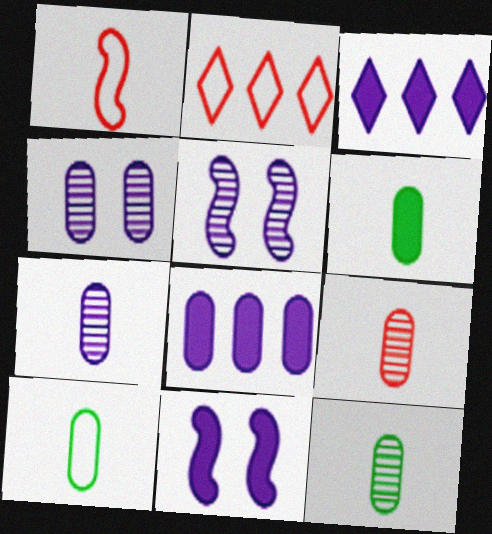[[2, 5, 6], 
[2, 11, 12], 
[6, 10, 12], 
[7, 9, 12]]